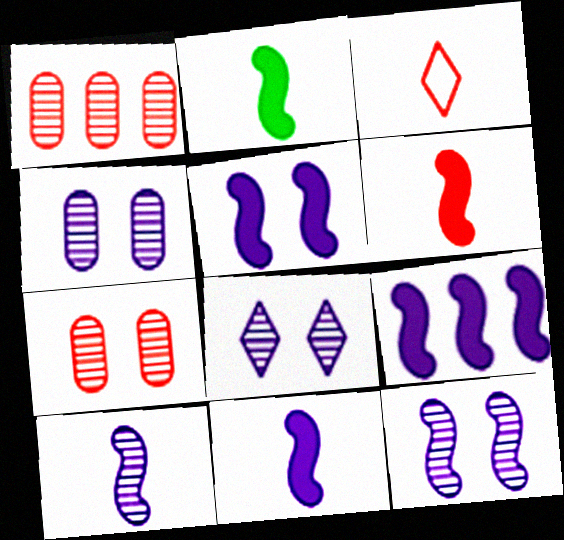[[2, 6, 11], 
[4, 8, 12], 
[5, 9, 11]]